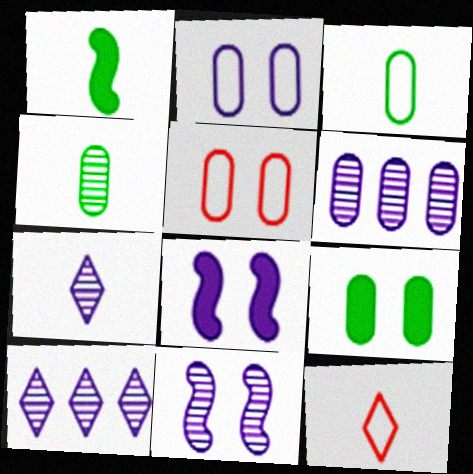[[1, 5, 10], 
[6, 7, 11]]